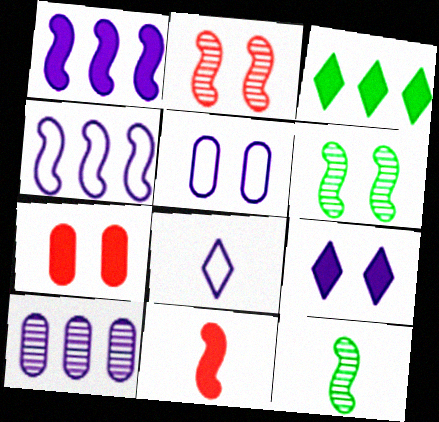[[4, 5, 8], 
[4, 6, 11]]